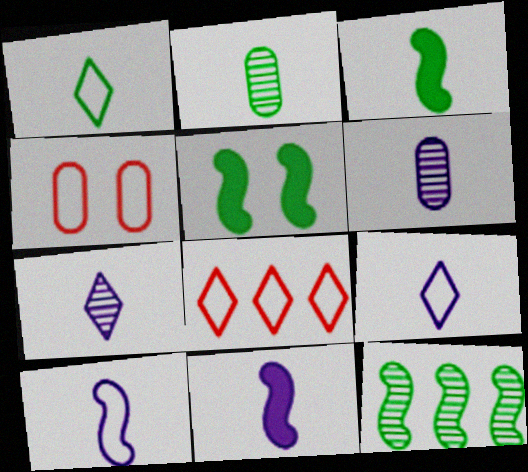[[1, 2, 3], 
[5, 6, 8], 
[6, 9, 11]]